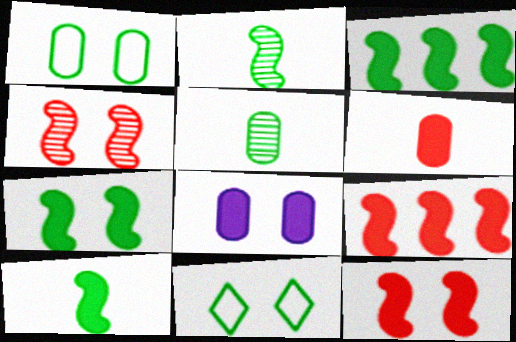[[3, 5, 11], 
[3, 7, 10], 
[4, 8, 11]]